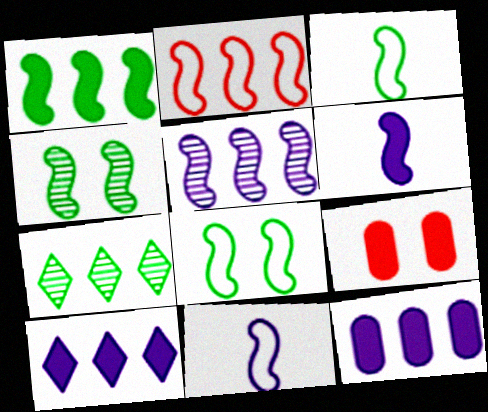[[1, 2, 5], 
[1, 3, 4], 
[2, 4, 6], 
[2, 7, 12], 
[2, 8, 11], 
[7, 9, 11]]